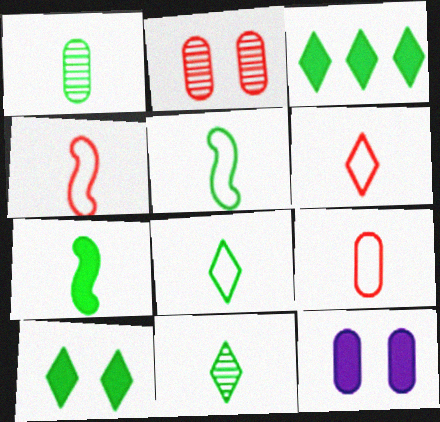[[1, 7, 8], 
[4, 6, 9]]